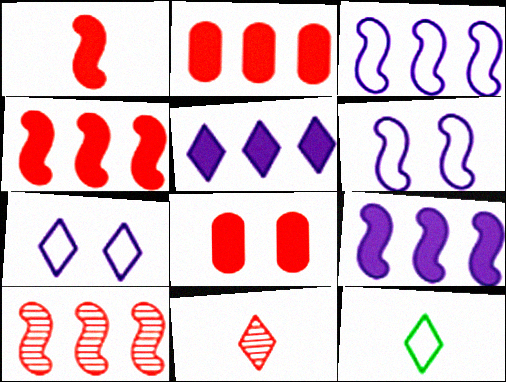[]